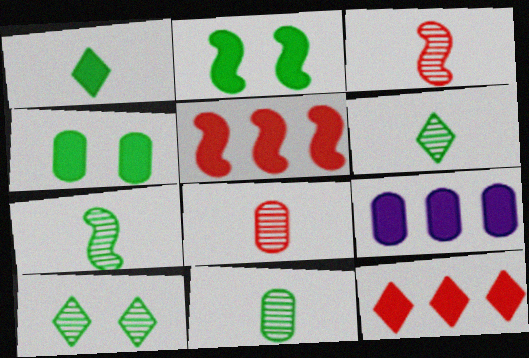[[6, 7, 11]]